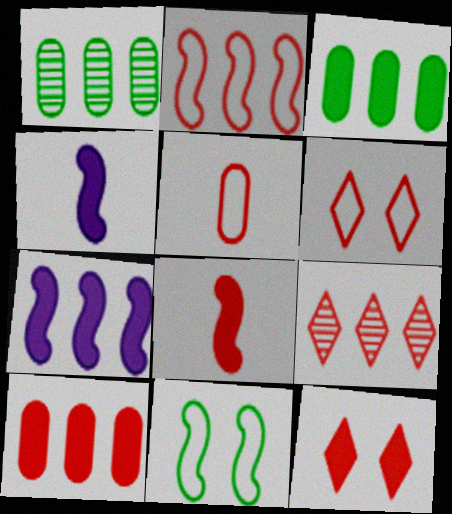[[1, 4, 6], 
[2, 5, 6], 
[2, 9, 10], 
[3, 4, 12], 
[8, 10, 12]]